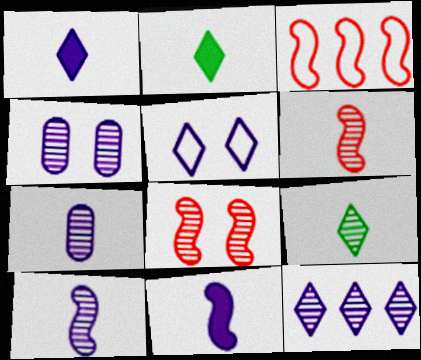[[1, 5, 12], 
[2, 3, 4], 
[4, 10, 12], 
[6, 7, 9]]